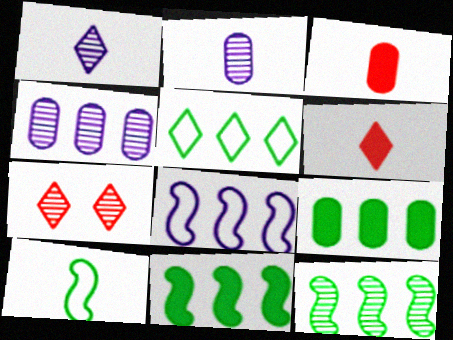[[1, 3, 10], 
[2, 6, 10], 
[2, 7, 12], 
[5, 9, 12]]